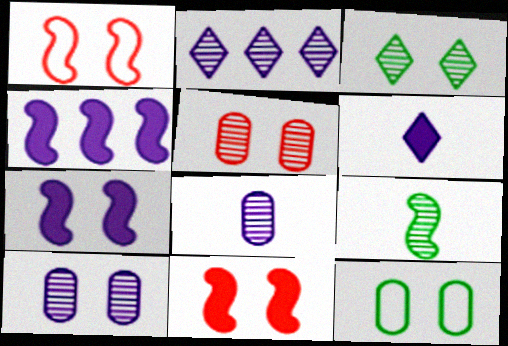[[1, 4, 9], 
[2, 5, 9]]